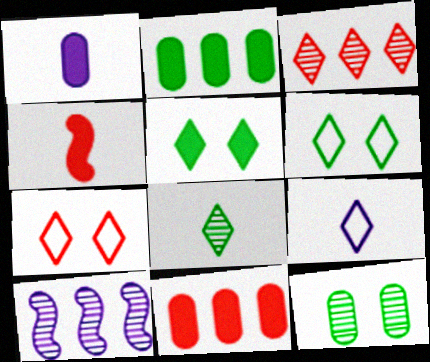[[3, 5, 9]]